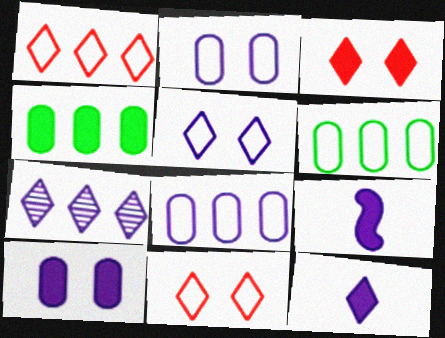[[2, 7, 9], 
[3, 4, 9], 
[5, 7, 12]]